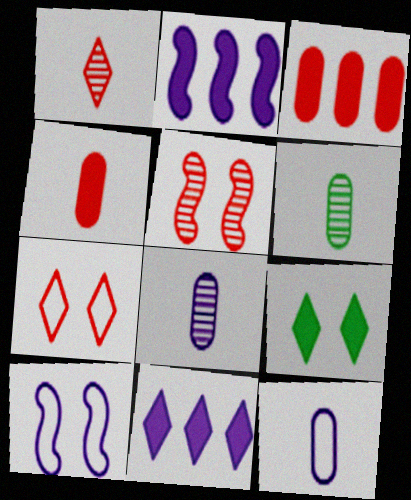[[2, 4, 9], 
[2, 6, 7], 
[4, 6, 12], 
[8, 10, 11]]